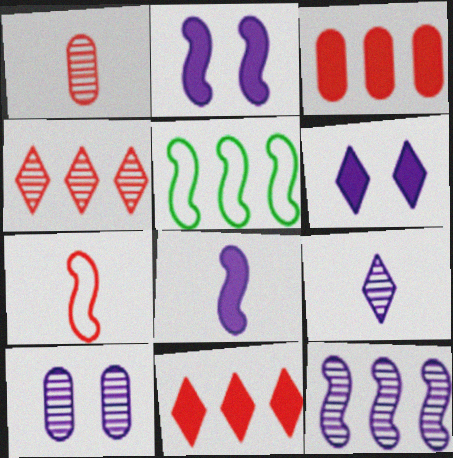[[1, 5, 6], 
[9, 10, 12]]